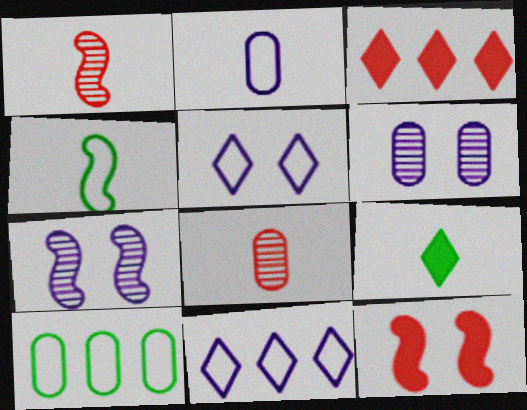[[1, 2, 9], 
[3, 4, 6]]